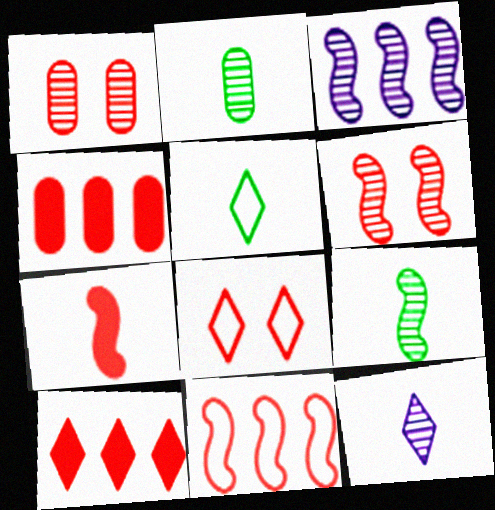[[3, 6, 9], 
[6, 7, 11]]